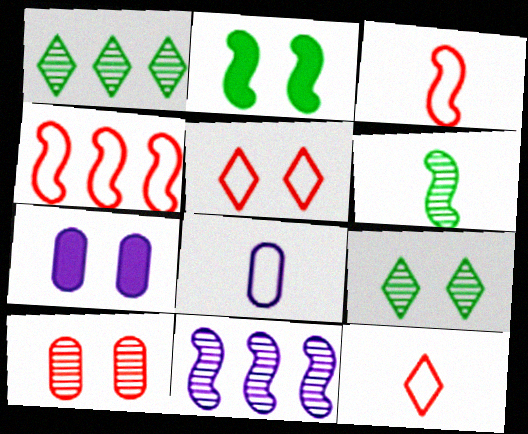[[1, 3, 7], 
[2, 3, 11]]